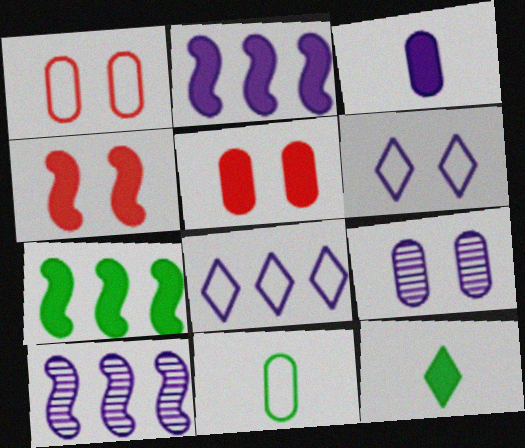[[1, 10, 12], 
[2, 5, 12], 
[3, 6, 10]]